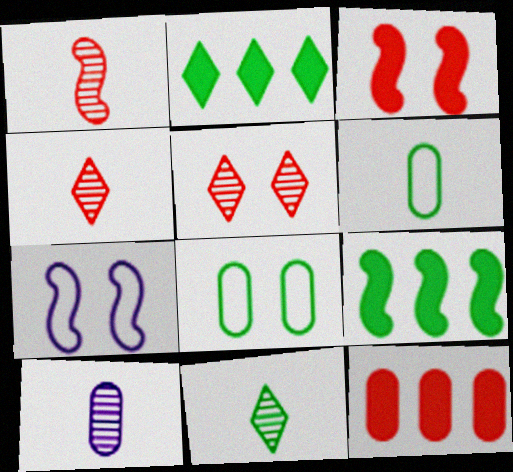[[1, 7, 9], 
[1, 10, 11], 
[7, 11, 12], 
[8, 9, 11], 
[8, 10, 12]]